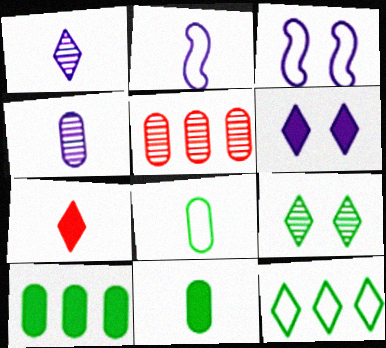[]